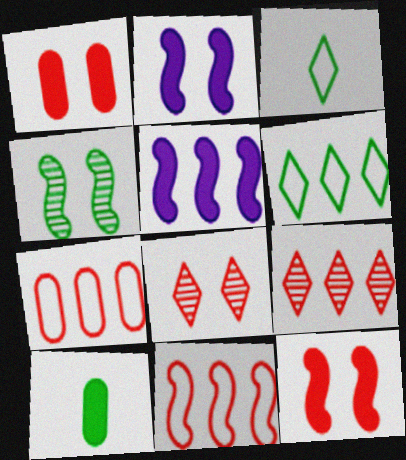[[4, 6, 10]]